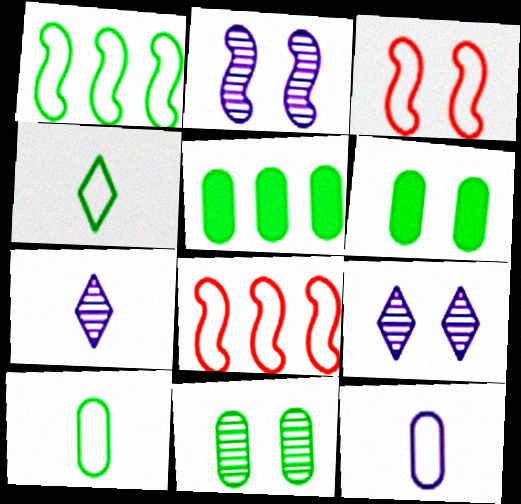[[3, 5, 7], 
[3, 6, 9], 
[5, 10, 11], 
[6, 7, 8]]